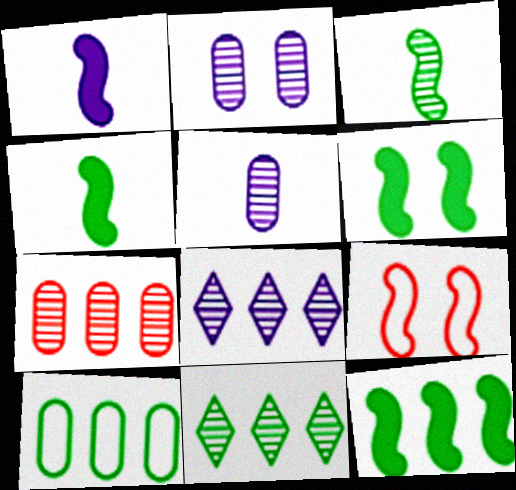[[4, 6, 12], 
[10, 11, 12]]